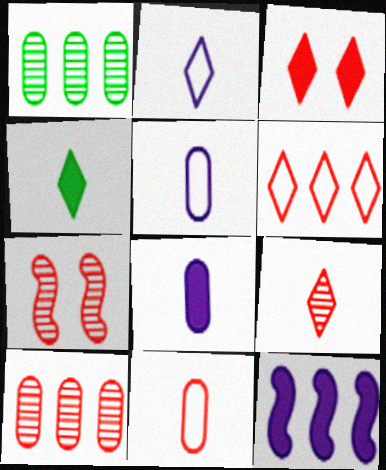[[1, 6, 12], 
[2, 4, 9], 
[3, 6, 9], 
[7, 9, 10]]